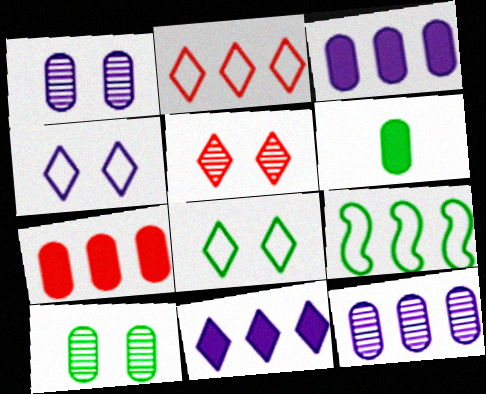[]